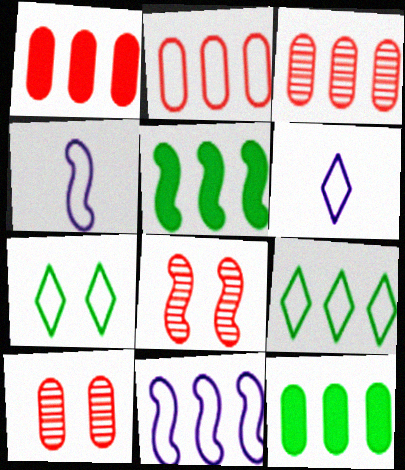[[1, 2, 3], 
[2, 4, 7], 
[2, 9, 11], 
[4, 5, 8], 
[5, 6, 10], 
[6, 8, 12]]